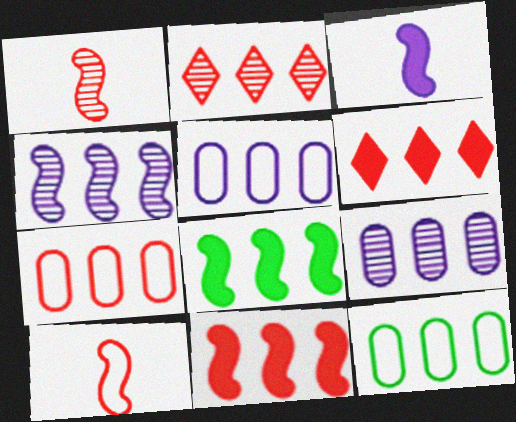[[2, 5, 8], 
[2, 7, 11], 
[4, 6, 12], 
[5, 7, 12]]